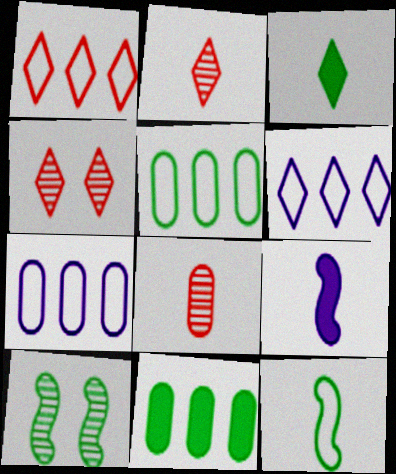[[3, 4, 6], 
[3, 5, 10], 
[4, 5, 9]]